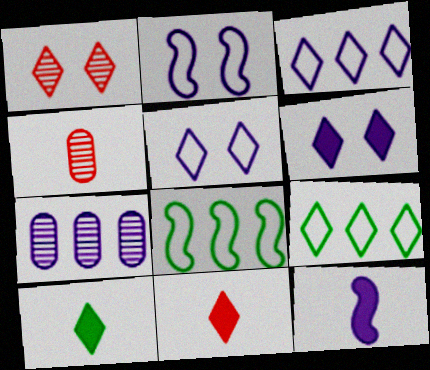[[1, 3, 10], 
[4, 6, 8], 
[5, 7, 12]]